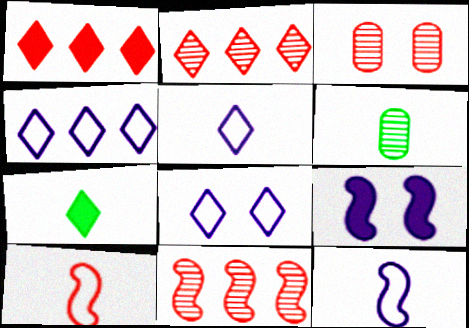[[1, 3, 10], 
[2, 7, 8], 
[4, 5, 8]]